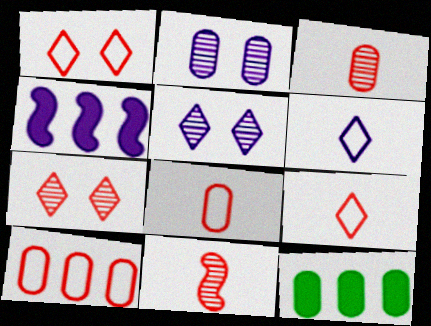[[2, 4, 6], 
[2, 8, 12]]